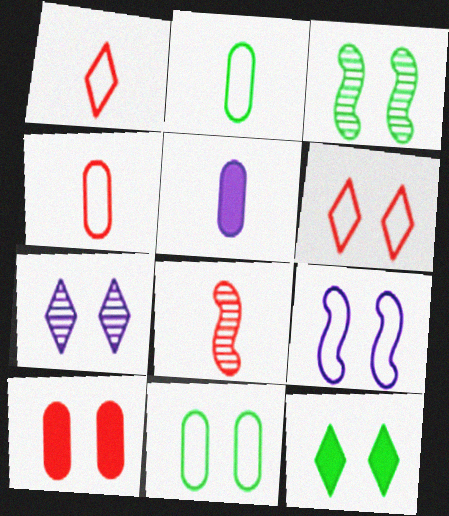[[3, 11, 12], 
[6, 7, 12], 
[6, 9, 11]]